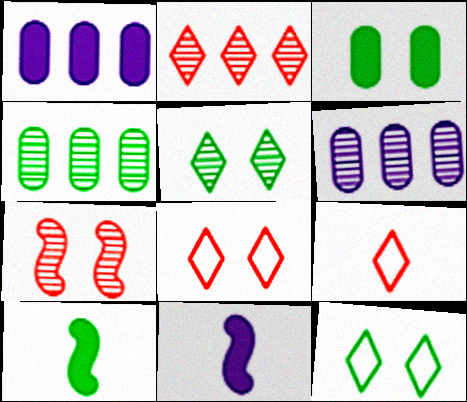[[4, 8, 11], 
[4, 10, 12], 
[6, 8, 10]]